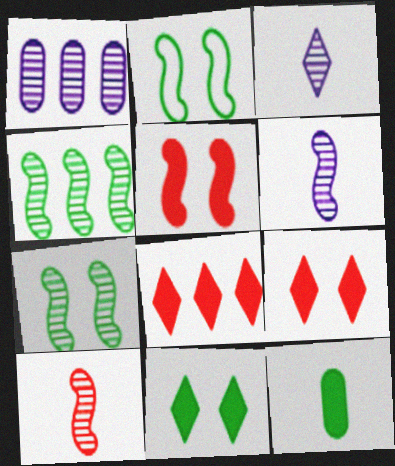[]